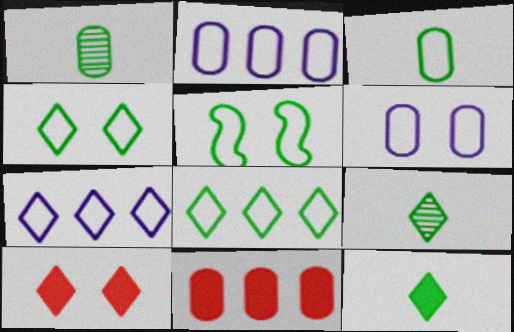[[1, 6, 11], 
[3, 5, 8], 
[7, 9, 10]]